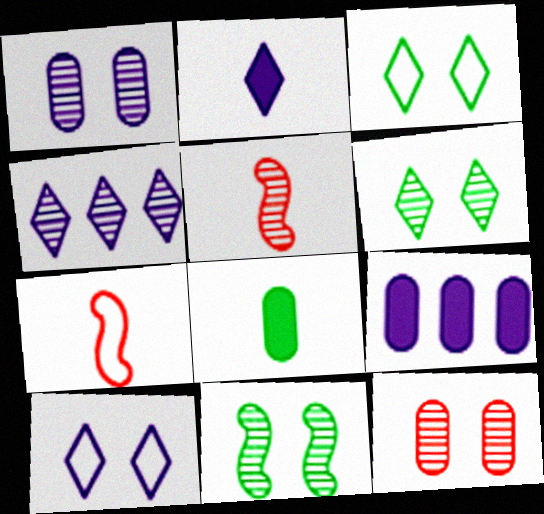[[2, 4, 10], 
[3, 5, 9], 
[6, 7, 9]]